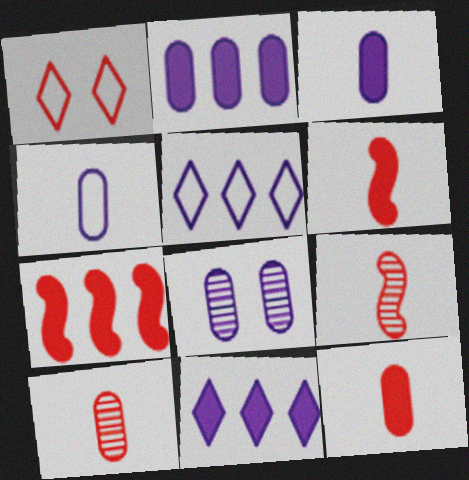[[1, 7, 10], 
[2, 4, 8]]